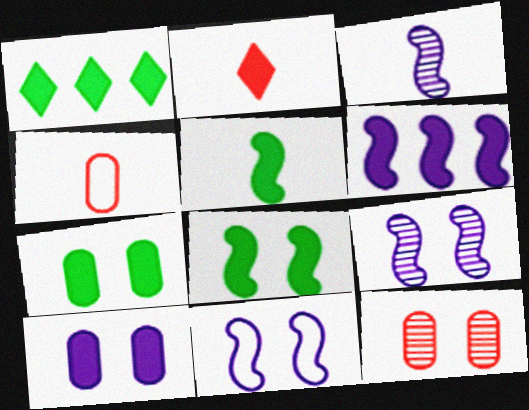[[1, 4, 9], 
[1, 5, 7], 
[2, 6, 7], 
[3, 6, 11]]